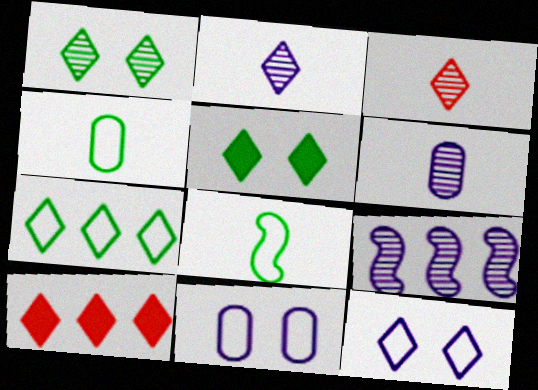[]